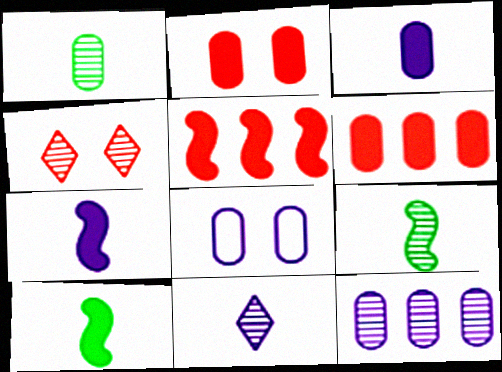[[1, 6, 8], 
[3, 8, 12], 
[4, 9, 12]]